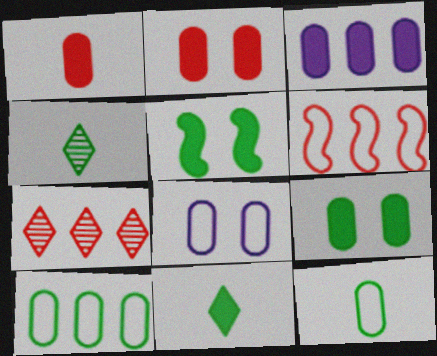[[1, 3, 9], 
[4, 5, 10]]